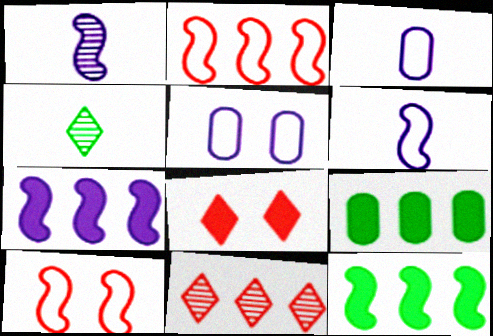[[1, 10, 12]]